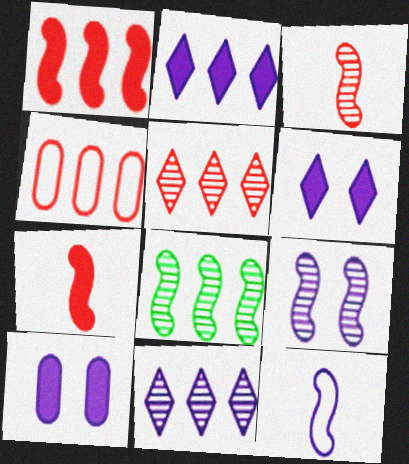[[1, 4, 5], 
[2, 4, 8], 
[3, 8, 9], 
[10, 11, 12]]